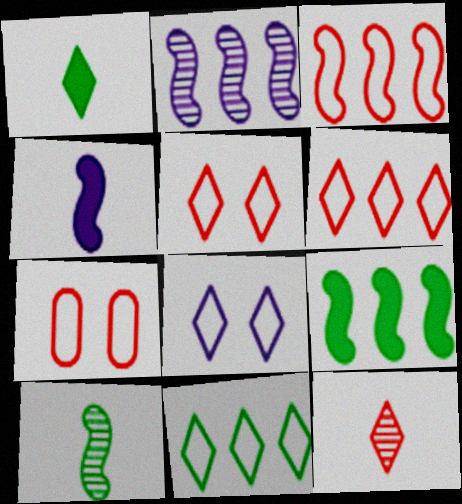[[1, 2, 7], 
[2, 3, 9]]